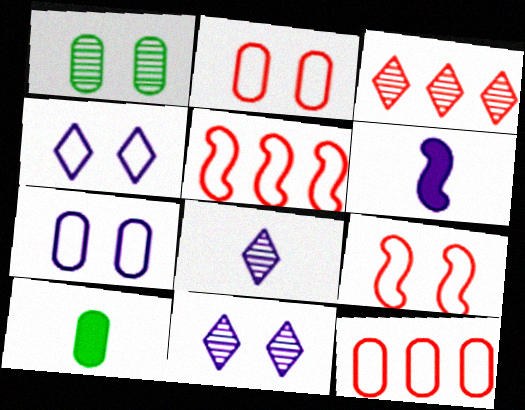[[5, 10, 11]]